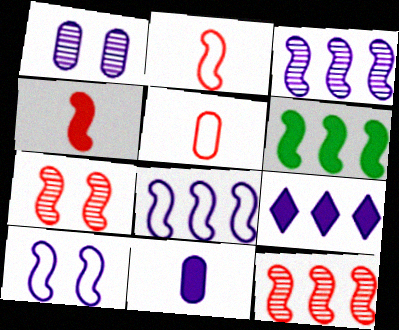[[6, 8, 12]]